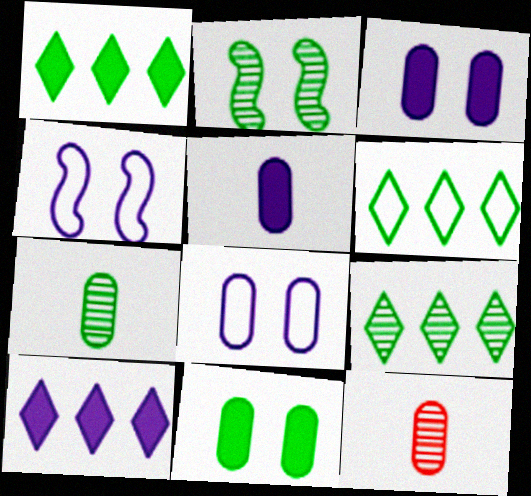[[1, 4, 12], 
[1, 6, 9], 
[2, 7, 9]]